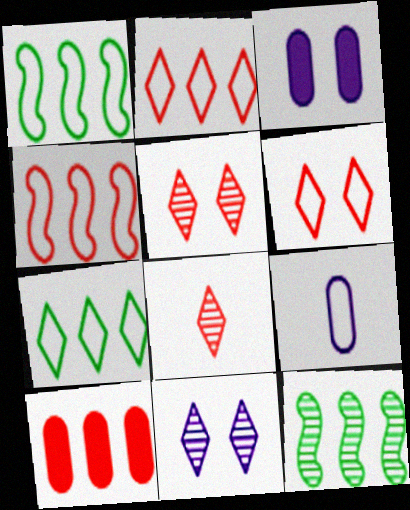[[1, 3, 8], 
[1, 6, 9]]